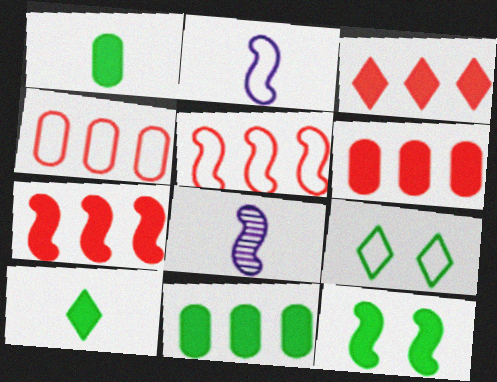[[2, 4, 9], 
[3, 6, 7], 
[5, 8, 12], 
[6, 8, 9], 
[10, 11, 12]]